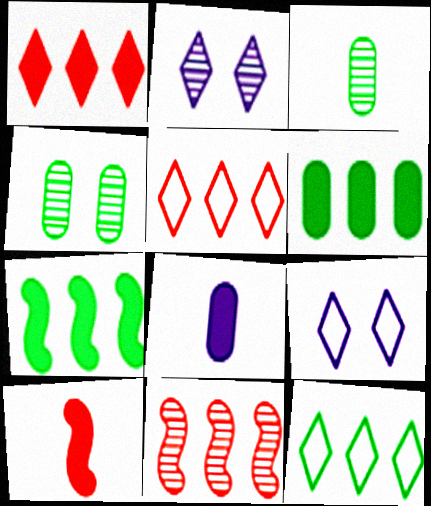[[2, 3, 11]]